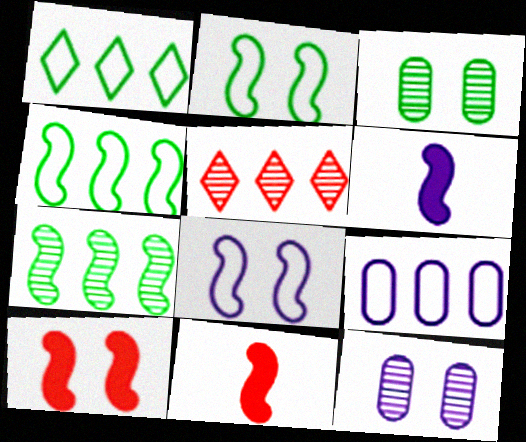[[1, 11, 12], 
[7, 8, 11]]